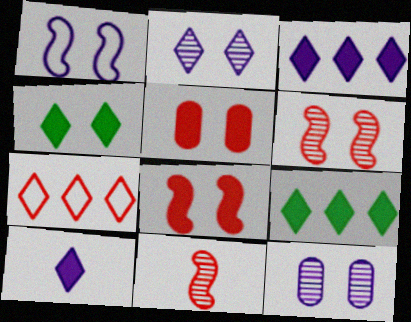[[5, 7, 11]]